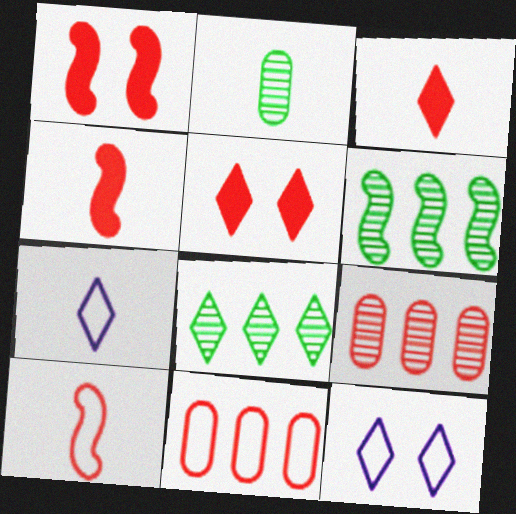[[2, 4, 7], 
[3, 8, 12], 
[5, 7, 8], 
[5, 9, 10]]